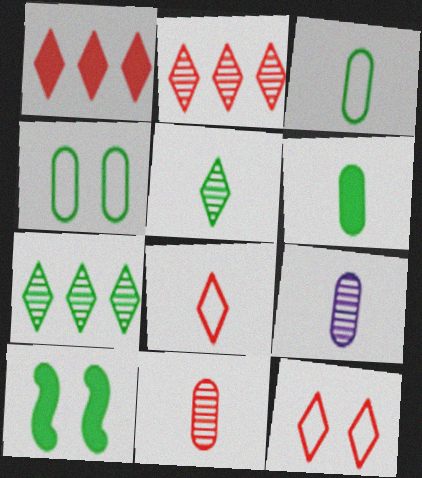[[3, 7, 10]]